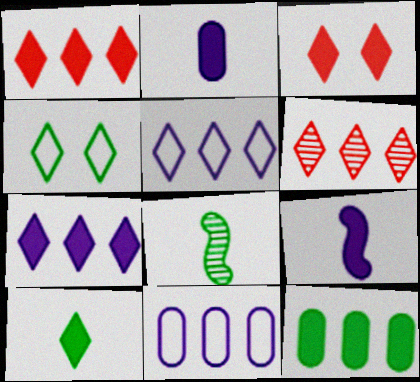[[3, 7, 10], 
[3, 8, 11], 
[3, 9, 12], 
[4, 8, 12]]